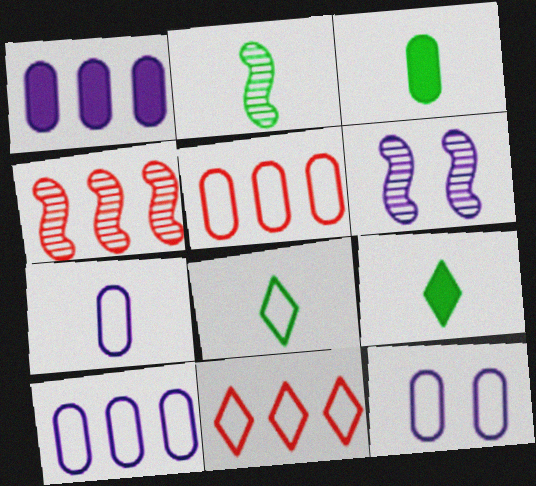[[2, 3, 8], 
[2, 4, 6], 
[3, 6, 11], 
[4, 9, 12], 
[5, 6, 9], 
[7, 10, 12]]